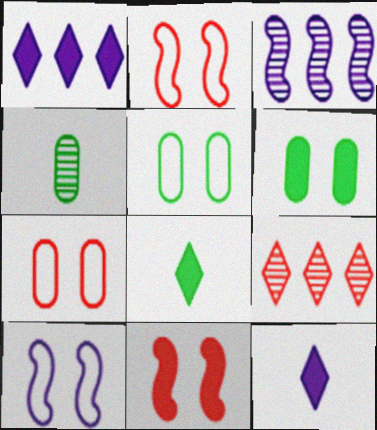[[1, 2, 4], 
[3, 7, 8]]